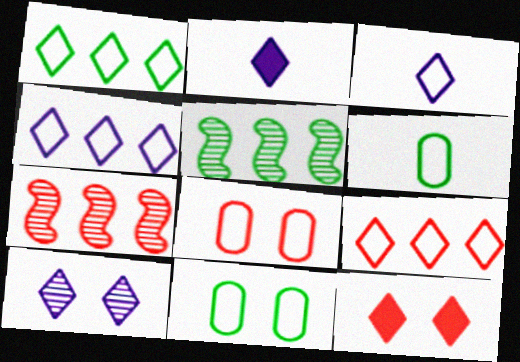[[1, 4, 9], 
[2, 4, 10], 
[2, 5, 8], 
[2, 7, 11]]